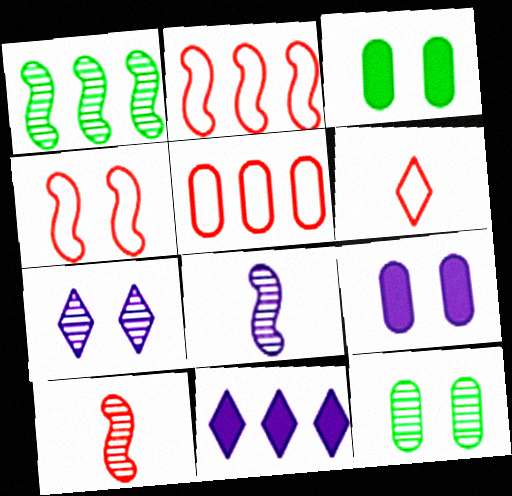[[1, 5, 11], 
[1, 6, 9], 
[3, 4, 7], 
[4, 5, 6]]